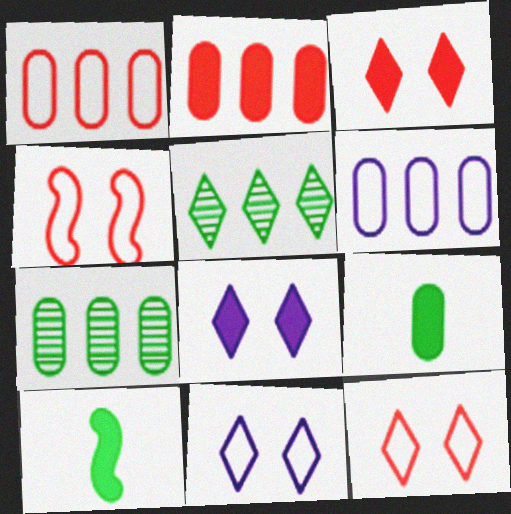[[2, 6, 7], 
[2, 8, 10]]